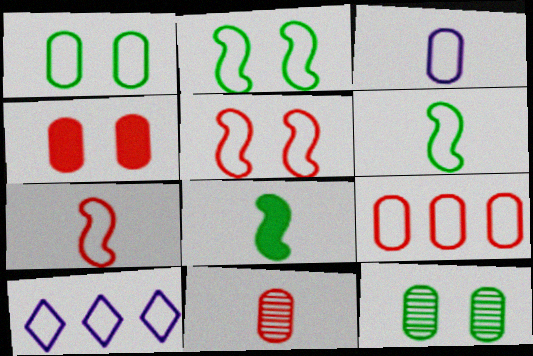[[1, 3, 9], 
[1, 7, 10], 
[4, 9, 11]]